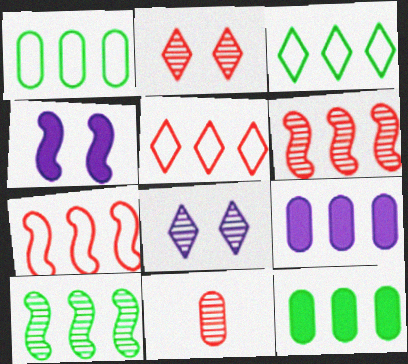[[2, 6, 11], 
[3, 4, 11], 
[3, 6, 9], 
[3, 10, 12], 
[5, 9, 10], 
[8, 10, 11]]